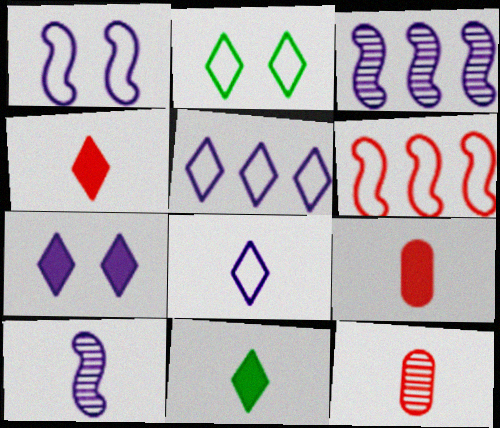[[2, 3, 9]]